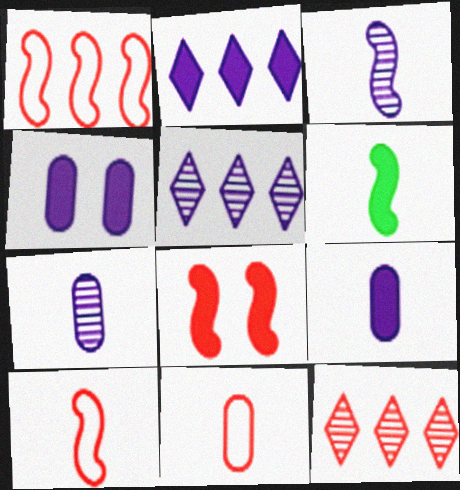[[3, 6, 10], 
[8, 11, 12]]